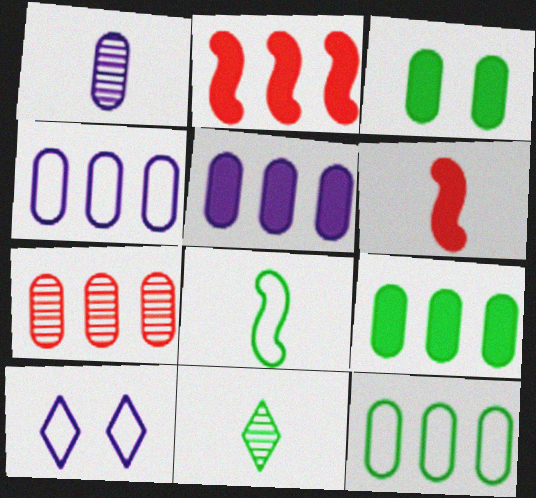[[4, 7, 9], 
[5, 7, 12]]